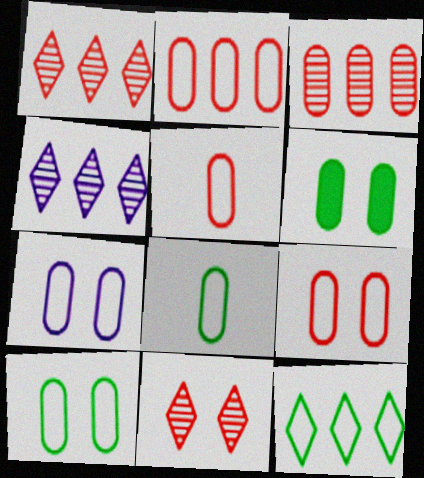[[2, 5, 9], 
[2, 7, 8], 
[7, 9, 10]]